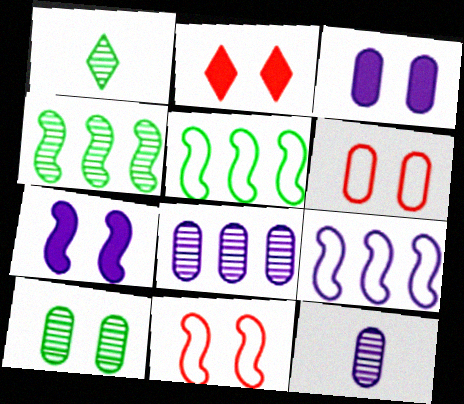[[1, 4, 10], 
[2, 5, 12], 
[3, 6, 10]]